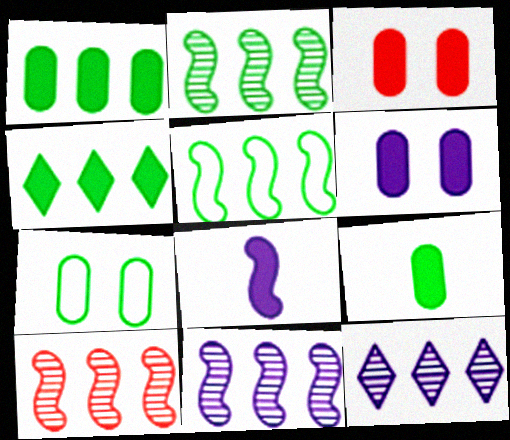[[2, 10, 11], 
[3, 4, 8]]